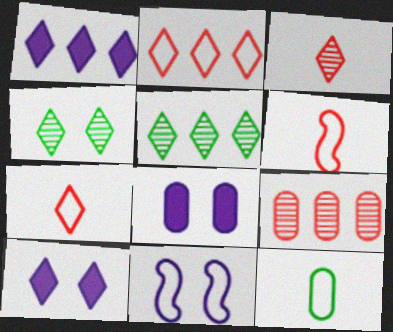[[1, 2, 5], 
[1, 4, 7], 
[2, 11, 12], 
[5, 6, 8], 
[5, 7, 10], 
[8, 9, 12]]